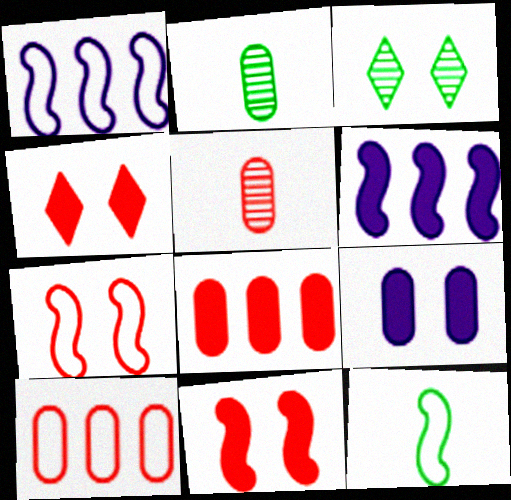[[1, 2, 4], 
[1, 7, 12], 
[2, 9, 10], 
[3, 7, 9]]